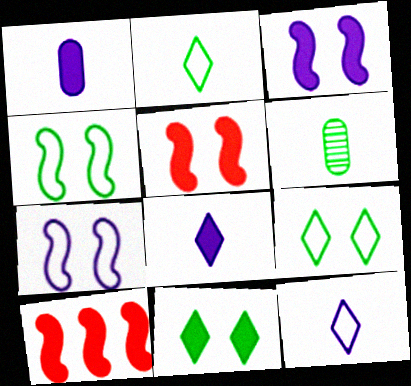[[1, 10, 11]]